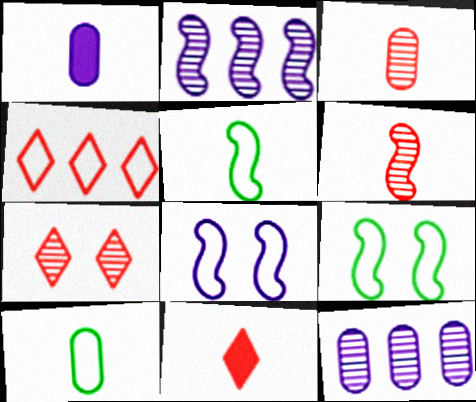[[1, 3, 10], 
[4, 7, 11], 
[4, 8, 10], 
[9, 11, 12]]